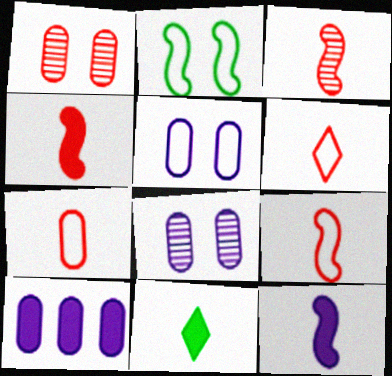[[3, 4, 9], 
[6, 7, 9]]